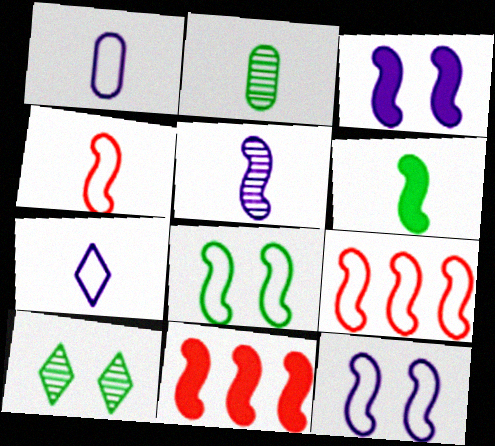[[1, 10, 11], 
[3, 6, 11], 
[4, 5, 6], 
[5, 8, 11]]